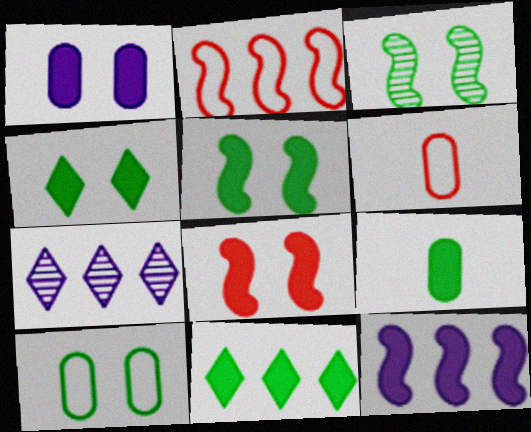[[1, 4, 8], 
[3, 4, 10], 
[5, 6, 7], 
[5, 9, 11]]